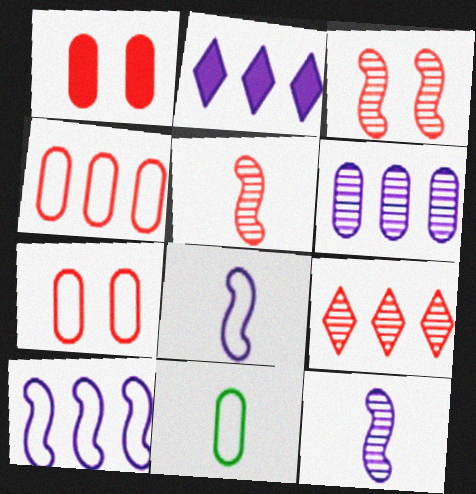[[1, 6, 11], 
[2, 3, 11], 
[2, 6, 10]]